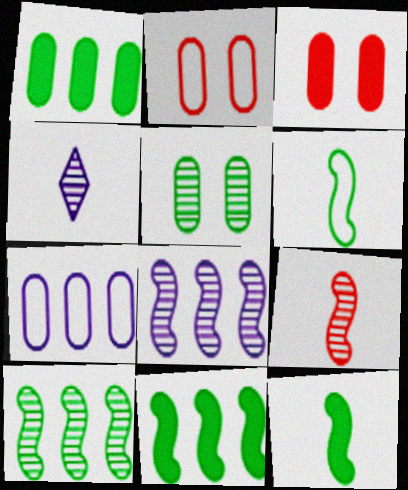[[2, 4, 11]]